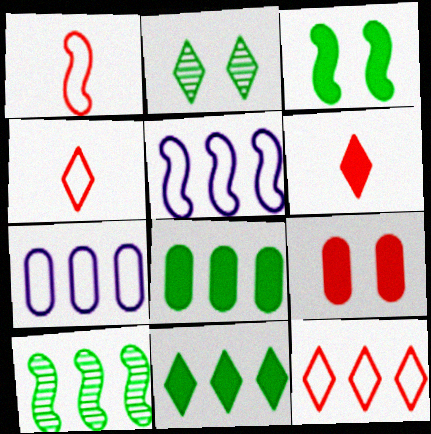[]